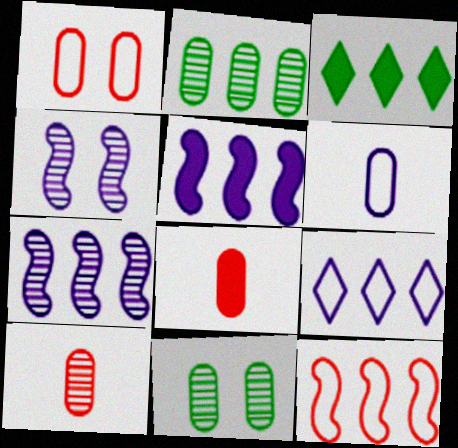[]